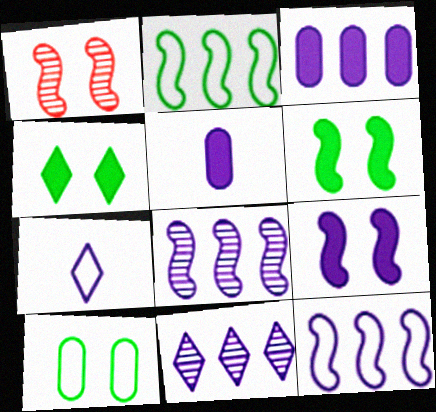[[3, 11, 12]]